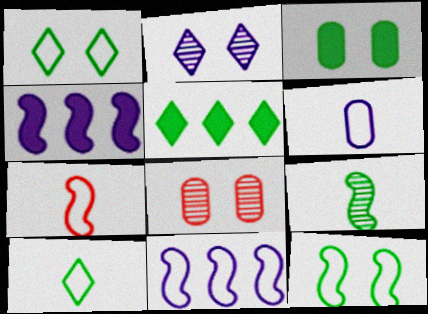[[2, 4, 6], 
[4, 8, 10], 
[6, 7, 10], 
[7, 11, 12]]